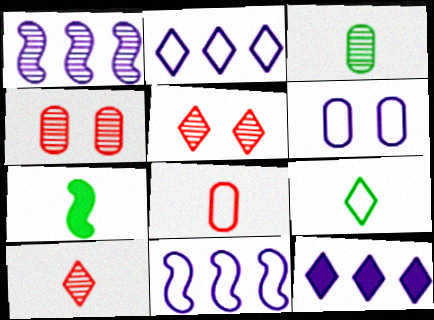[[1, 3, 5], 
[2, 4, 7], 
[3, 7, 9], 
[5, 9, 12]]